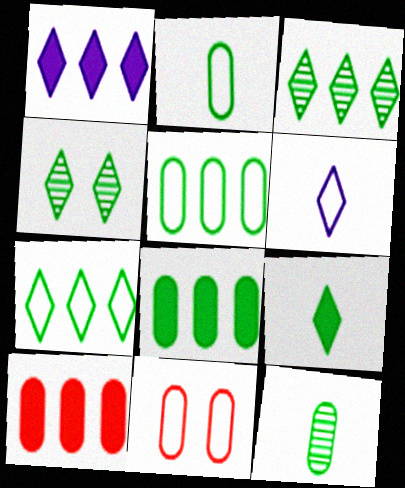[[4, 7, 9]]